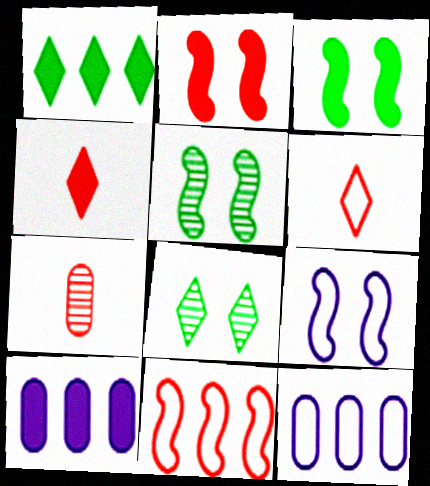[[1, 7, 9], 
[2, 5, 9], 
[3, 4, 10], 
[4, 5, 12], 
[5, 6, 10]]